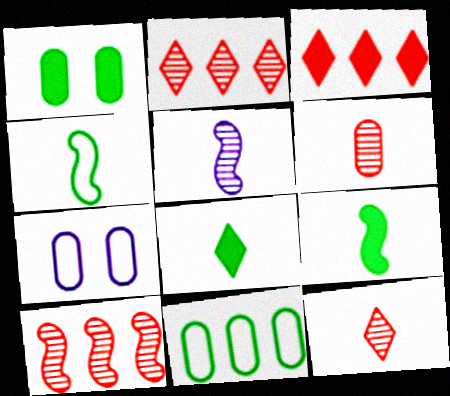[[2, 7, 9], 
[7, 8, 10]]